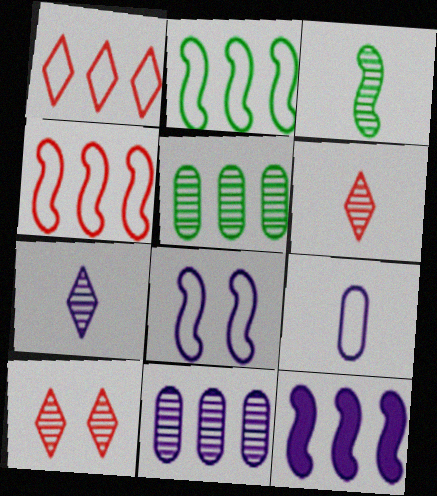[[1, 5, 12], 
[3, 10, 11]]